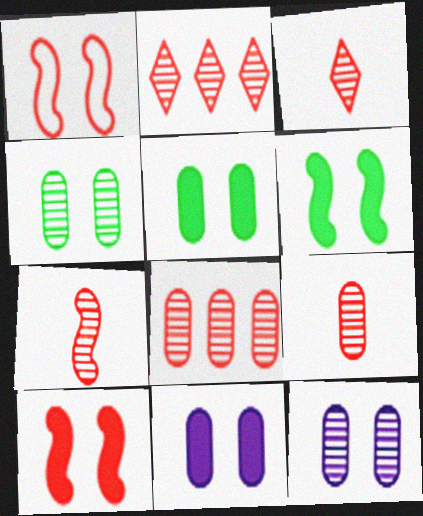[[3, 7, 9]]